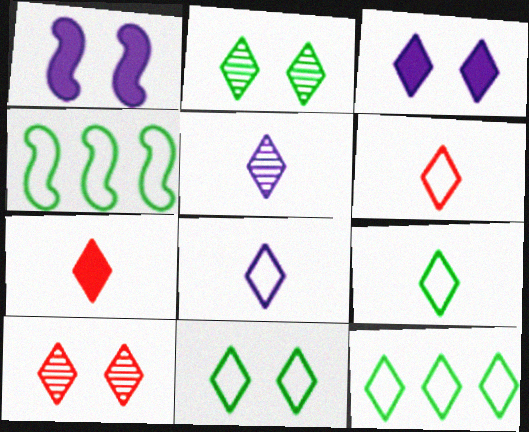[[3, 10, 11], 
[5, 7, 9], 
[6, 8, 9], 
[9, 11, 12]]